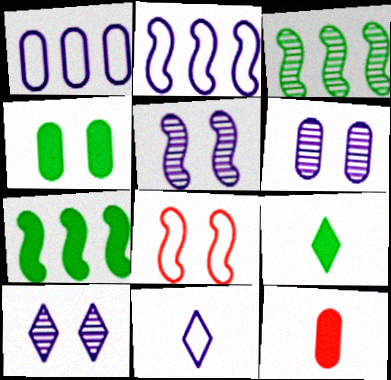[[4, 7, 9], 
[4, 8, 10], 
[5, 6, 10]]